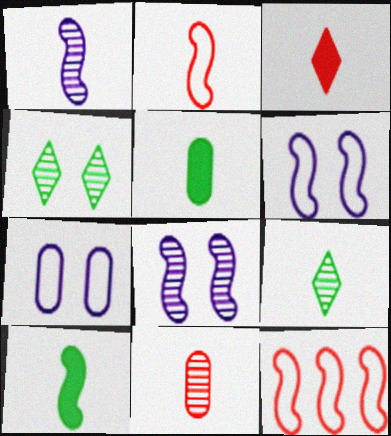[[1, 2, 10], 
[1, 9, 11], 
[2, 3, 11], 
[8, 10, 12]]